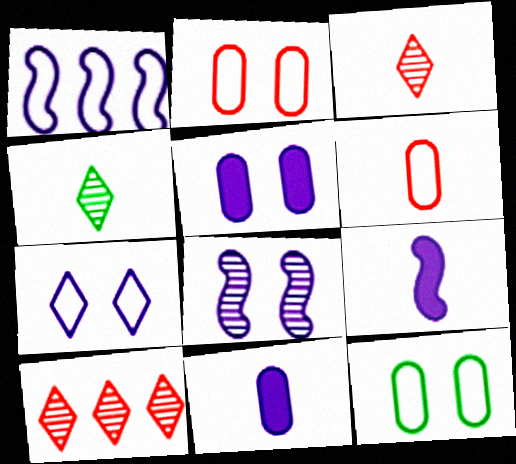[[1, 8, 9], 
[4, 6, 9], 
[5, 7, 8], 
[9, 10, 12]]